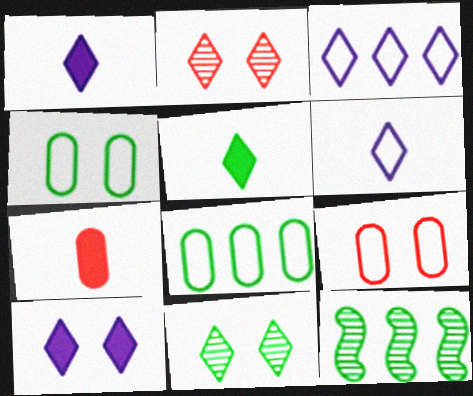[[1, 9, 12], 
[2, 3, 5], 
[4, 5, 12]]